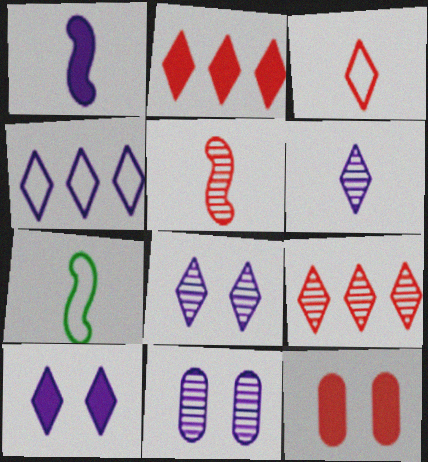[[1, 4, 11], 
[1, 5, 7], 
[2, 7, 11], 
[4, 6, 10]]